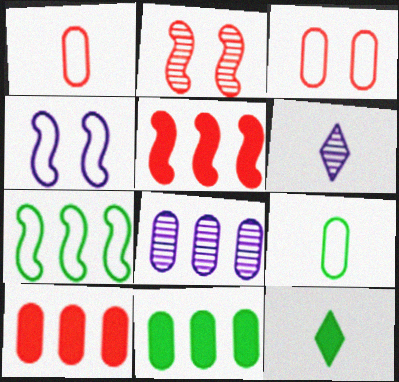[]